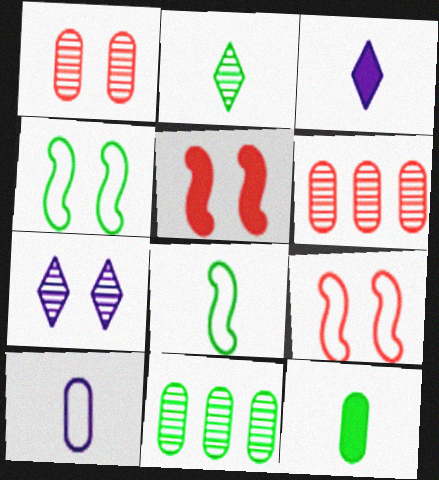[[2, 8, 12], 
[3, 4, 6], 
[3, 9, 11]]